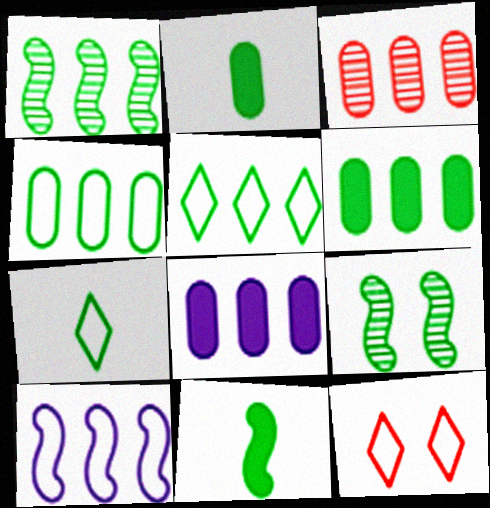[[1, 5, 6], 
[2, 5, 9], 
[3, 4, 8], 
[6, 7, 9]]